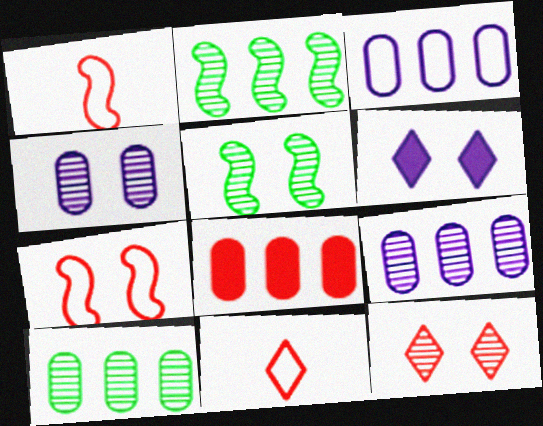[[1, 6, 10], 
[1, 8, 12], 
[3, 8, 10], 
[4, 5, 12]]